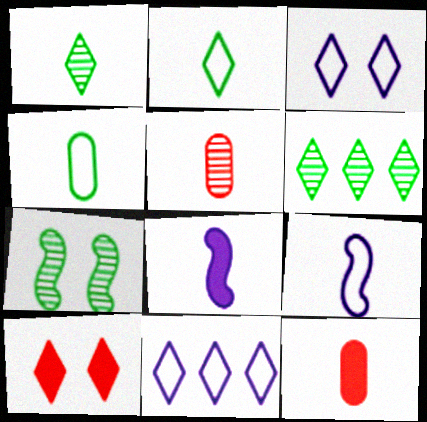[[1, 9, 12], 
[1, 10, 11], 
[2, 5, 8], 
[7, 11, 12]]